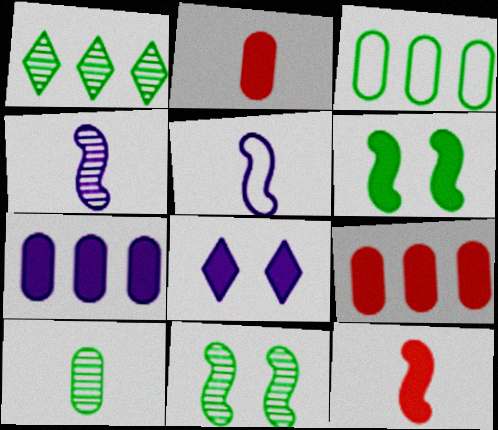[[1, 10, 11]]